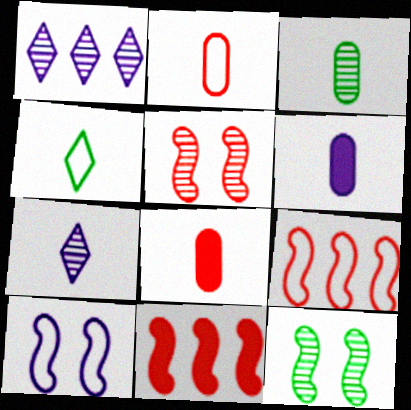[[1, 3, 5], 
[1, 6, 10], 
[2, 3, 6]]